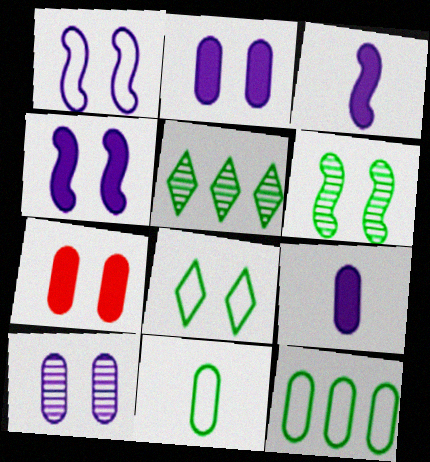[]